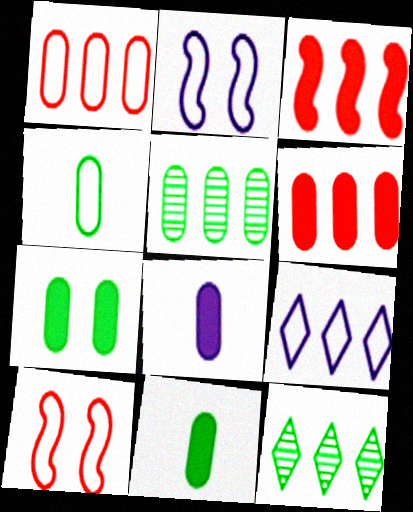[[3, 5, 9], 
[4, 5, 7], 
[4, 9, 10], 
[6, 7, 8], 
[8, 10, 12]]